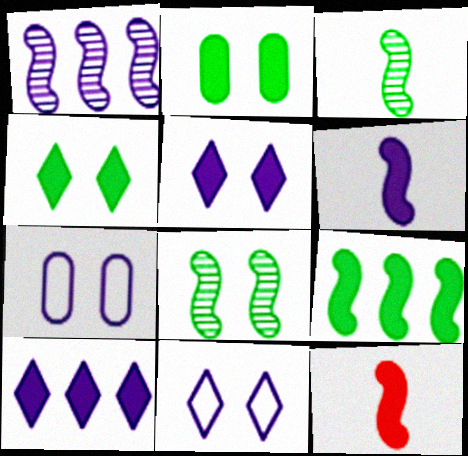[[2, 10, 12]]